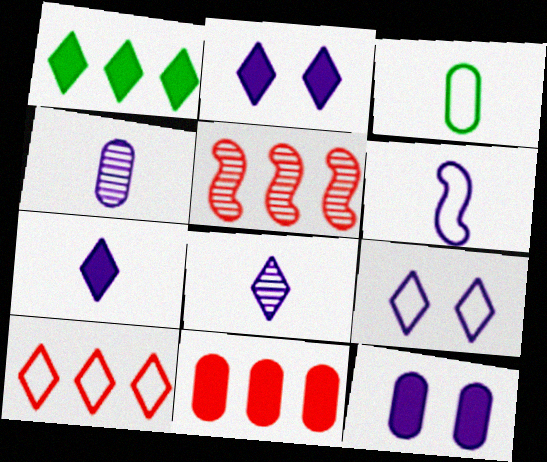[[2, 3, 5], 
[4, 6, 7], 
[5, 10, 11]]